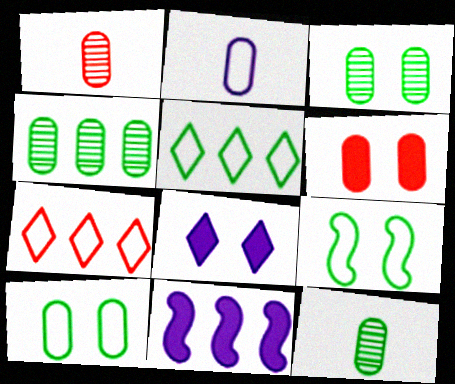[[2, 4, 6], 
[2, 7, 9], 
[3, 4, 12], 
[4, 7, 11]]